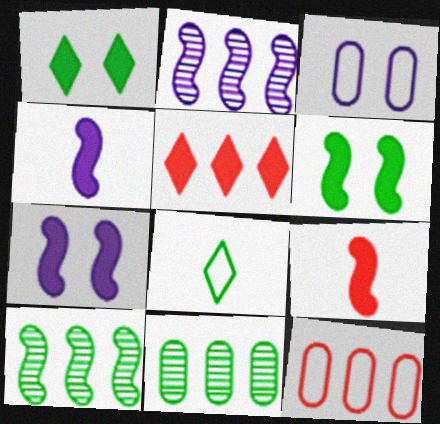[[6, 8, 11]]